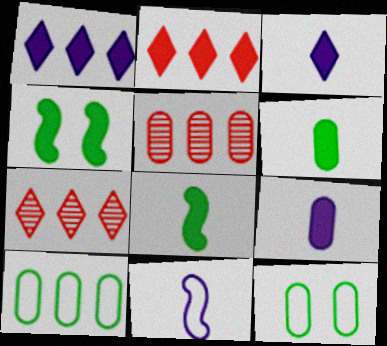[[2, 4, 9], 
[5, 9, 12]]